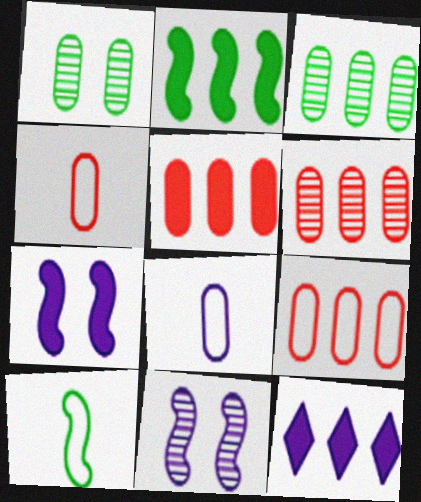[[1, 5, 8], 
[2, 5, 12], 
[5, 6, 9], 
[8, 11, 12]]